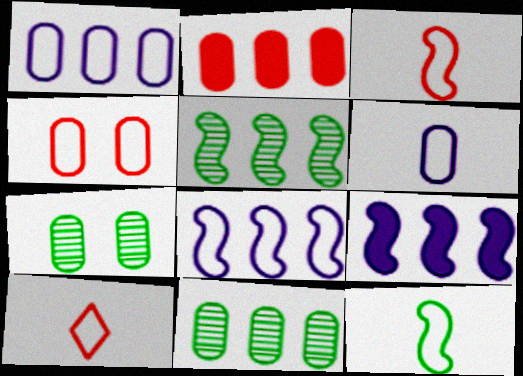[[1, 2, 11], 
[2, 6, 7], 
[6, 10, 12], 
[7, 9, 10]]